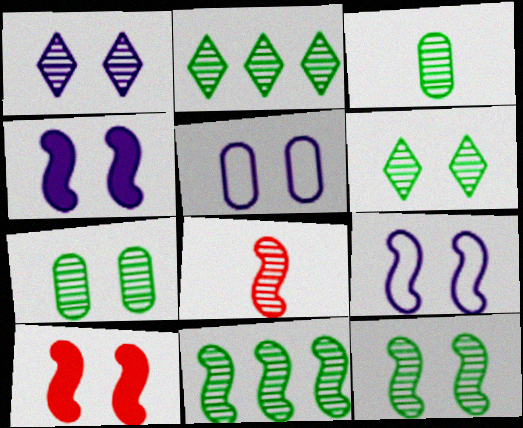[[1, 4, 5], 
[2, 3, 12], 
[3, 6, 11], 
[5, 6, 10], 
[6, 7, 12], 
[9, 10, 12]]